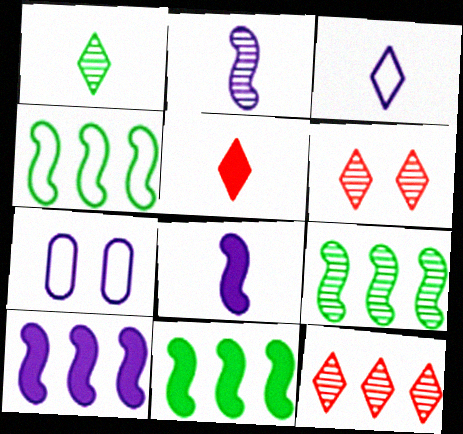[[1, 3, 5], 
[4, 9, 11], 
[5, 7, 9]]